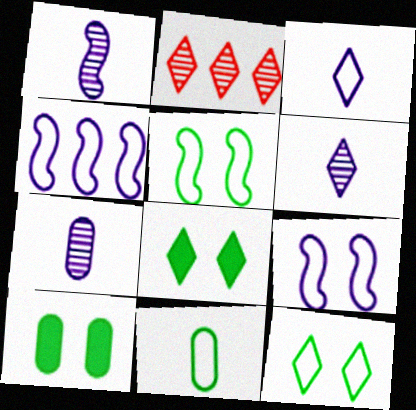[[1, 6, 7], 
[2, 3, 8]]